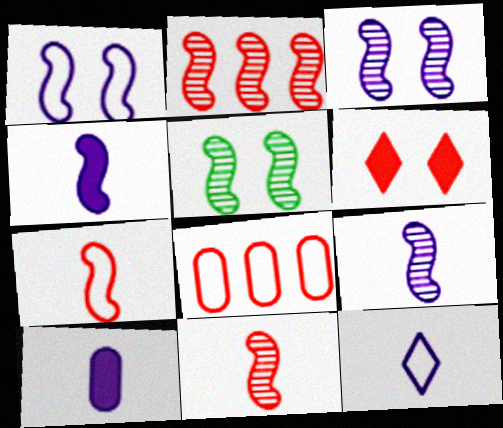[[2, 5, 9], 
[6, 8, 11], 
[9, 10, 12]]